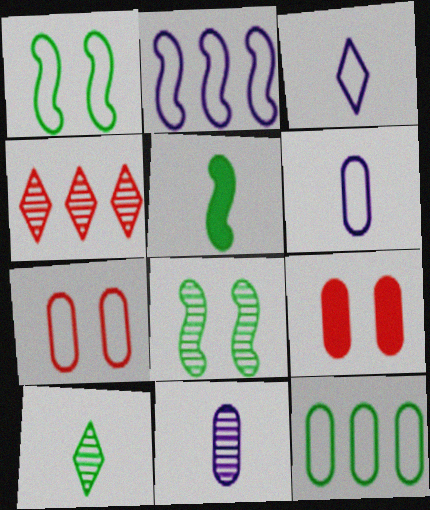[[2, 9, 10], 
[4, 8, 11], 
[6, 7, 12], 
[9, 11, 12]]